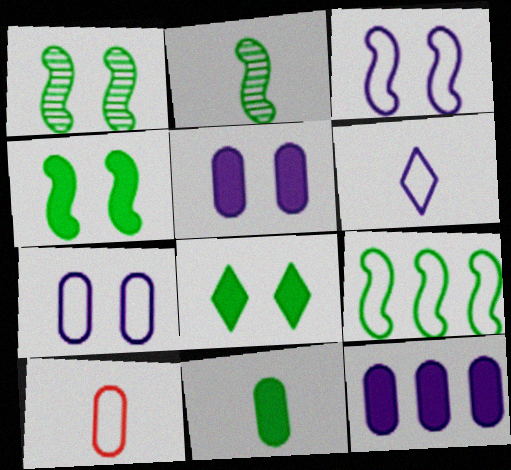[[2, 4, 9]]